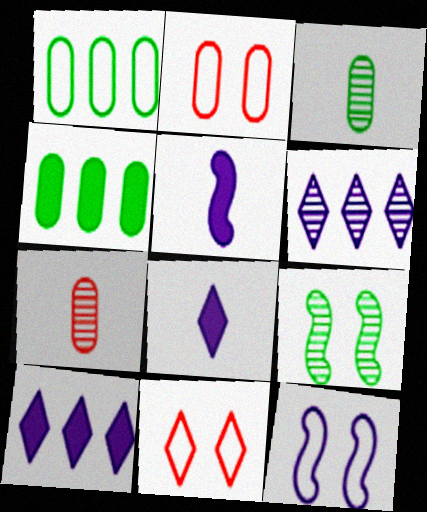[[6, 7, 9]]